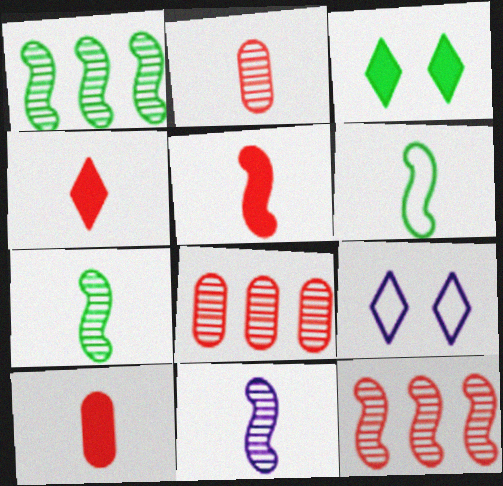[[1, 9, 10], 
[4, 5, 10], 
[5, 6, 11]]